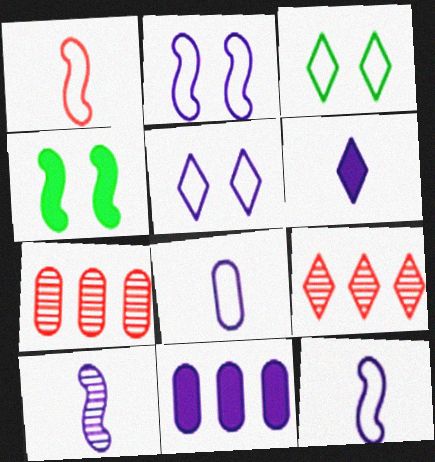[[3, 6, 9], 
[4, 8, 9], 
[5, 10, 11], 
[6, 8, 10]]